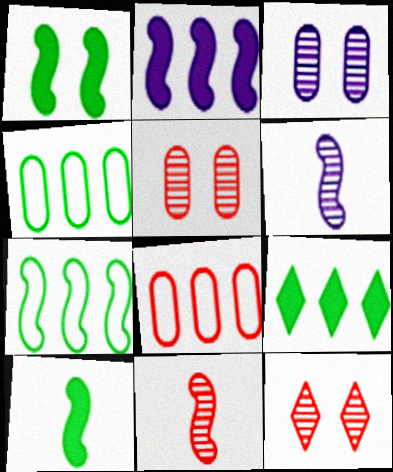[]